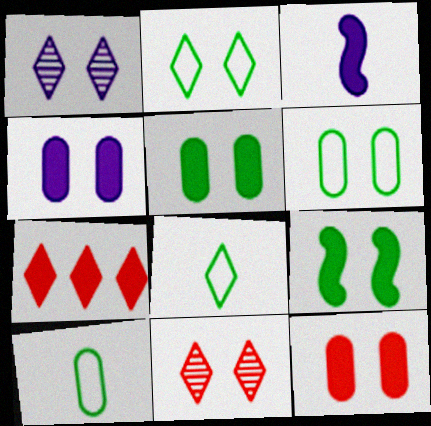[[1, 7, 8], 
[3, 5, 7], 
[4, 5, 12]]